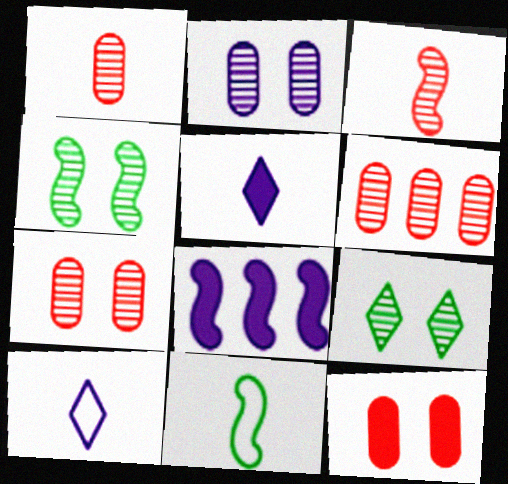[[1, 5, 11], 
[1, 6, 7], 
[2, 8, 10]]